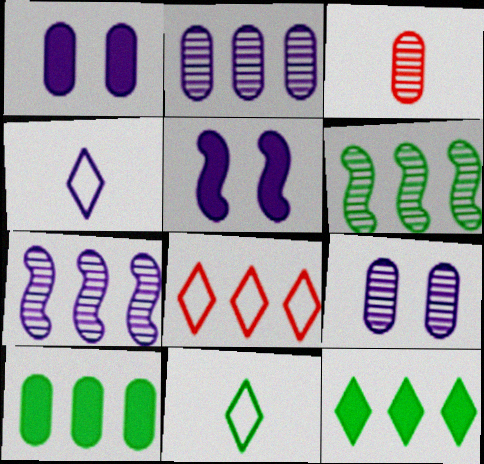[[1, 4, 7], 
[2, 4, 5], 
[7, 8, 10]]